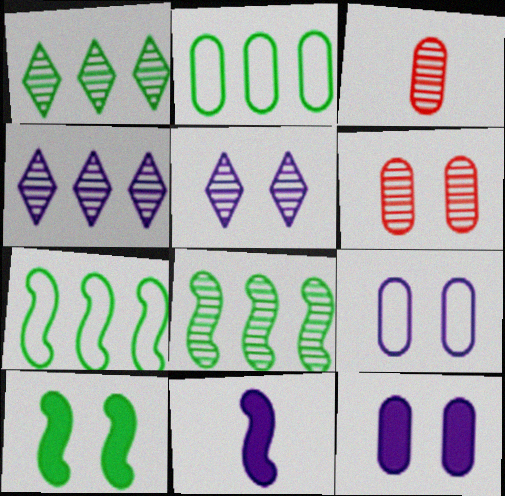[[2, 3, 12], 
[3, 5, 8], 
[4, 9, 11]]